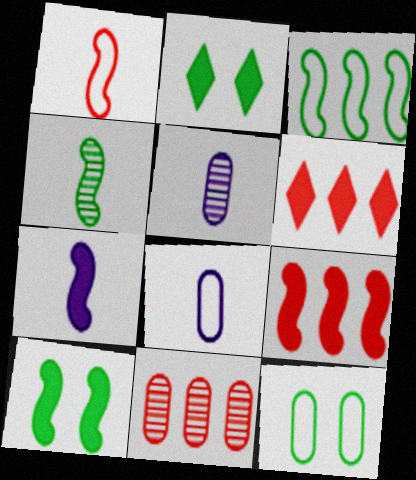[[1, 4, 7], 
[3, 4, 10], 
[7, 9, 10]]